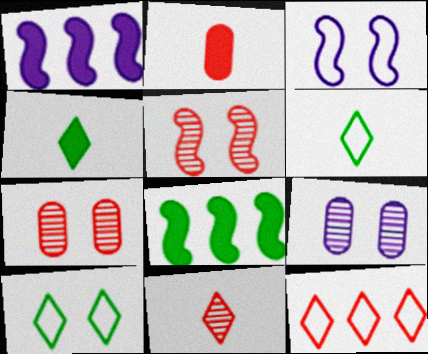[[1, 6, 7], 
[2, 5, 12]]